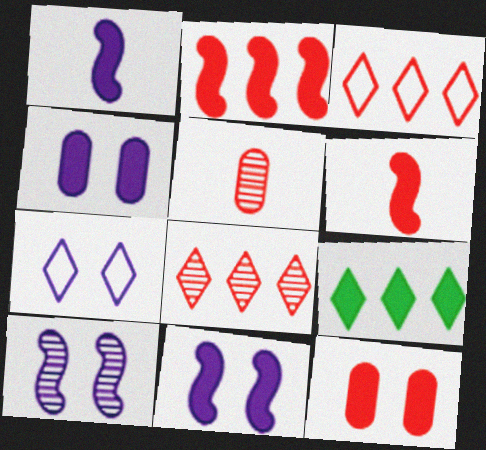[[1, 9, 12], 
[4, 6, 9], 
[4, 7, 10]]